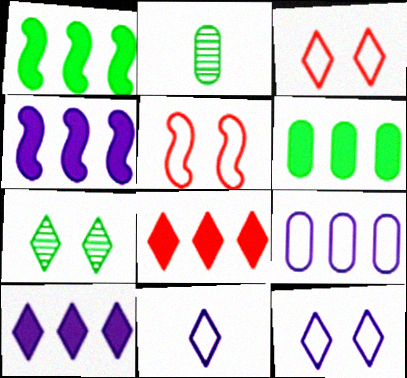[[2, 3, 4], 
[2, 5, 10], 
[4, 6, 8], 
[7, 8, 11]]